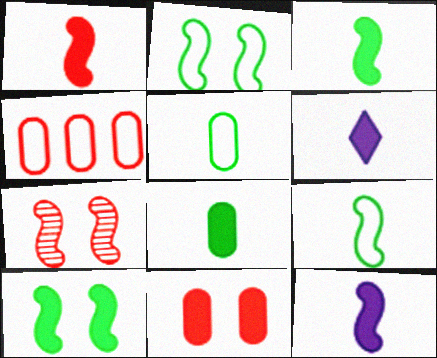[[1, 3, 12], 
[1, 6, 8]]